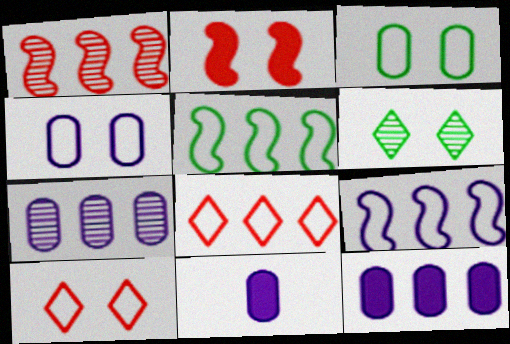[[2, 4, 6], 
[4, 7, 11]]